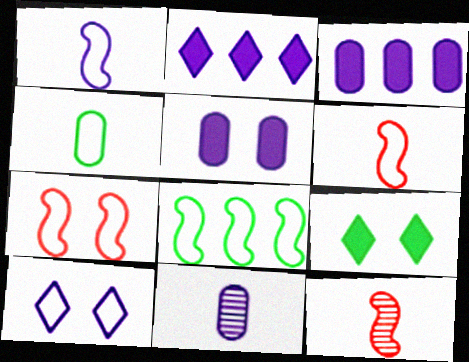[[1, 7, 8]]